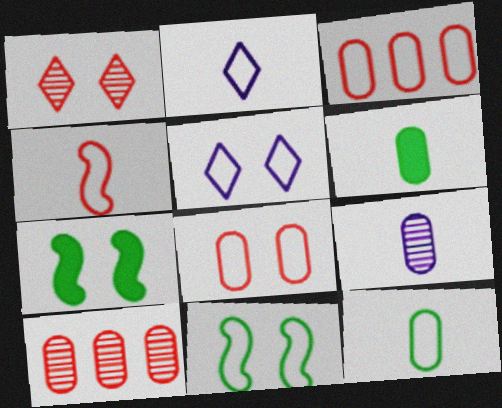[[2, 3, 11], 
[2, 4, 12], 
[2, 7, 10], 
[5, 8, 11]]